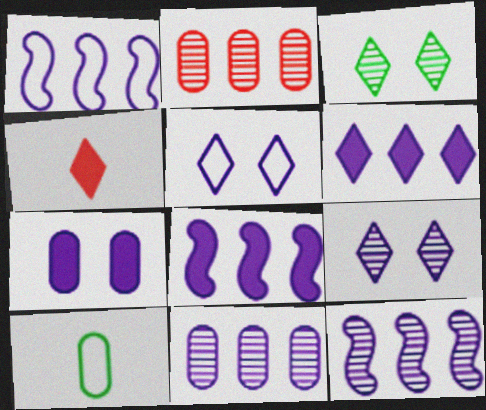[[1, 6, 11], 
[1, 8, 12], 
[2, 7, 10]]